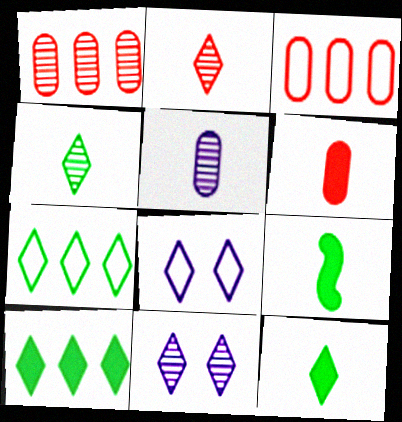[[1, 8, 9], 
[2, 8, 10], 
[3, 9, 11]]